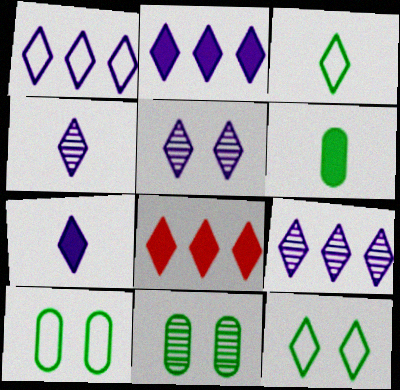[[1, 2, 9], 
[1, 5, 7], 
[3, 5, 8], 
[4, 5, 9], 
[4, 8, 12]]